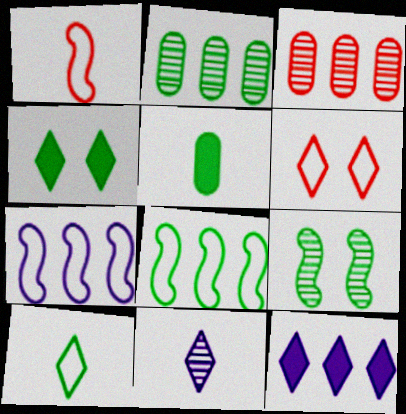[[1, 5, 11], 
[3, 8, 12], 
[3, 9, 11]]